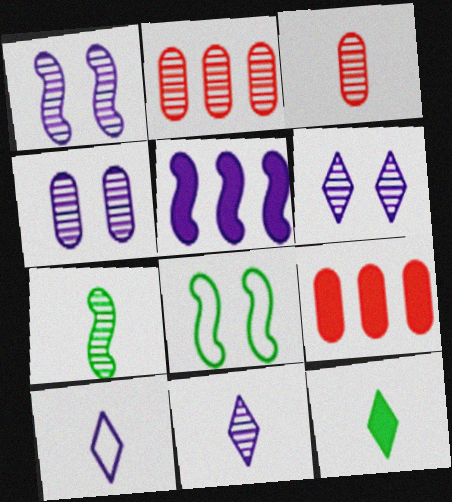[[1, 4, 6], 
[2, 6, 7], 
[3, 7, 11], 
[4, 5, 10], 
[8, 9, 11]]